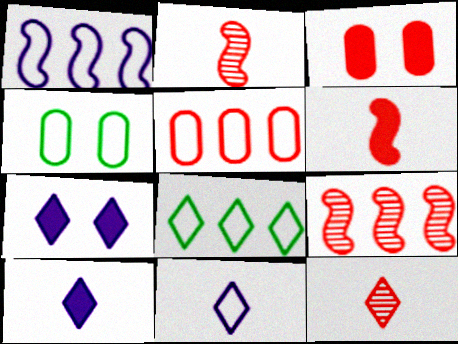[[1, 5, 8], 
[4, 9, 10], 
[7, 8, 12]]